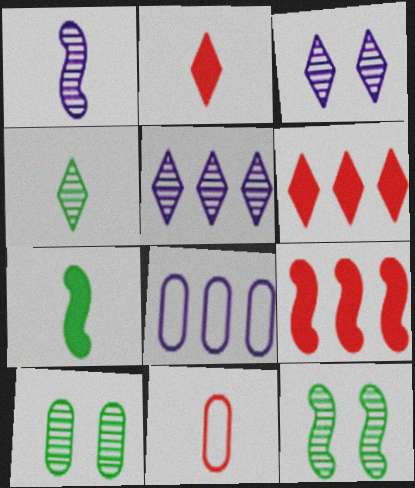[[2, 8, 12]]